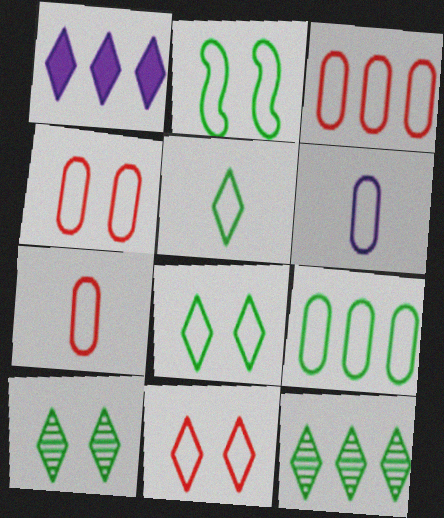[[2, 5, 9], 
[3, 4, 7], 
[4, 6, 9]]